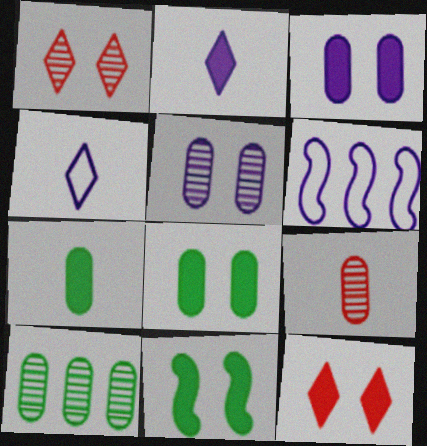[[1, 6, 7], 
[2, 5, 6], 
[3, 11, 12], 
[5, 9, 10]]